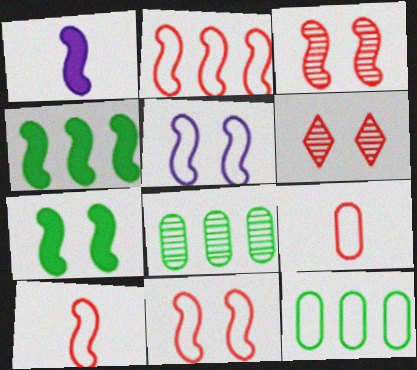[[1, 6, 12], 
[2, 10, 11], 
[3, 5, 7]]